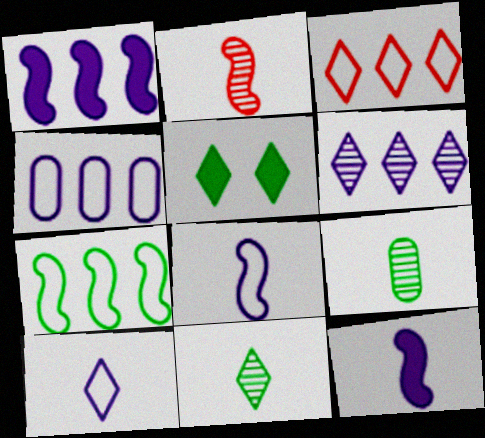[[1, 4, 6], 
[2, 4, 5], 
[3, 4, 7], 
[5, 7, 9]]